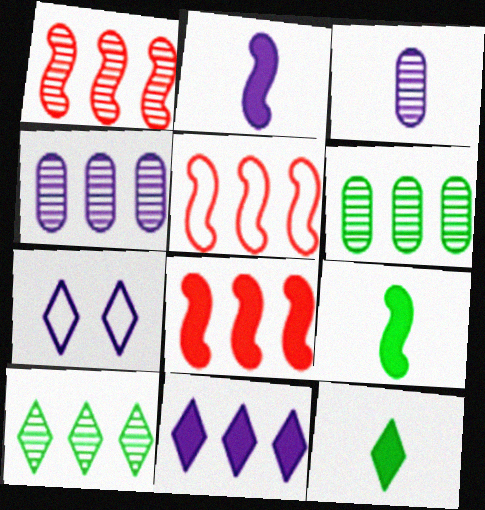[[1, 4, 10], 
[1, 5, 8], 
[2, 4, 7], 
[5, 6, 11]]